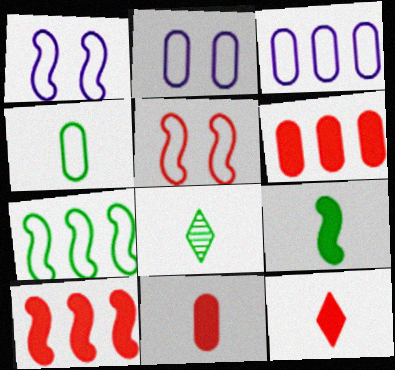[[1, 6, 8], 
[2, 8, 10], 
[4, 8, 9]]